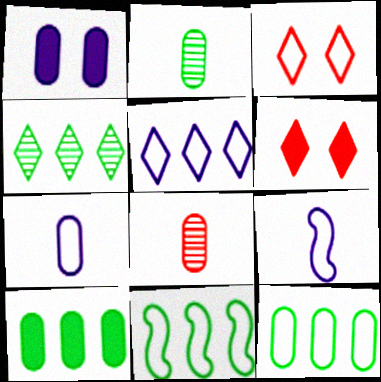[[1, 8, 12], 
[3, 7, 11], 
[3, 9, 12], 
[4, 10, 11]]